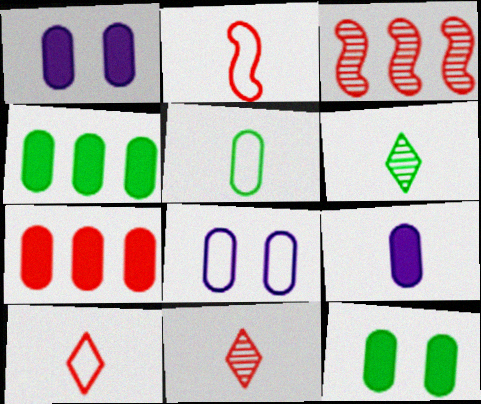[[2, 6, 9], 
[7, 9, 12]]